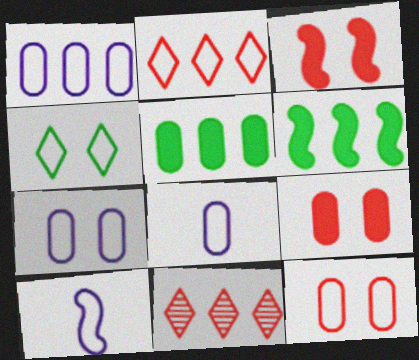[[1, 6, 11], 
[1, 7, 8]]